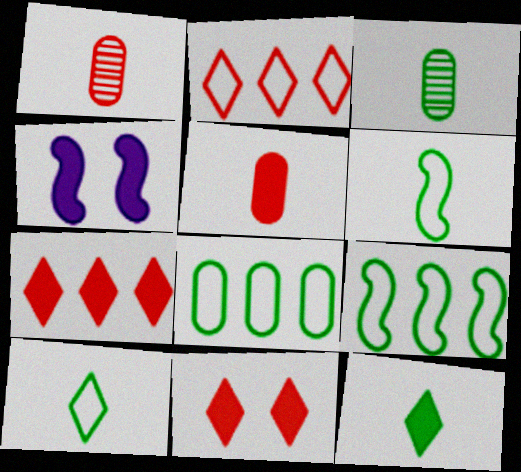[[2, 3, 4], 
[3, 6, 12]]